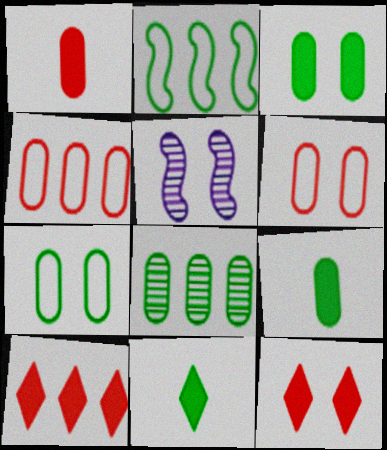[[4, 5, 11], 
[5, 7, 12], 
[7, 8, 9]]